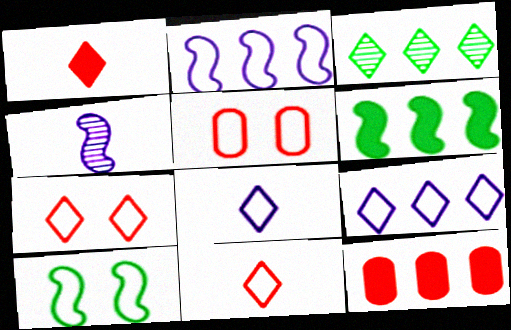[[2, 3, 12]]